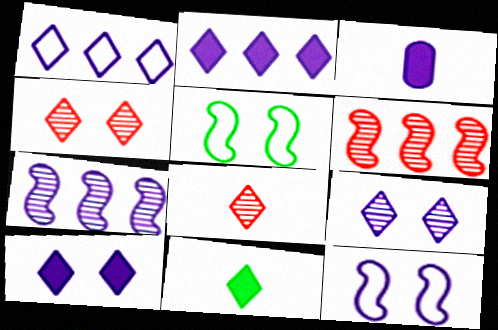[[1, 4, 11]]